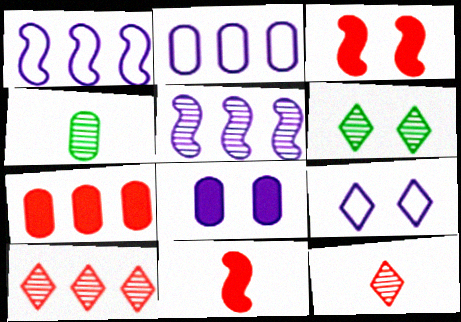[[2, 6, 11]]